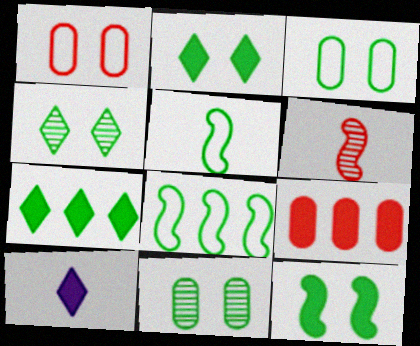[[3, 4, 12], 
[5, 7, 11], 
[9, 10, 12]]